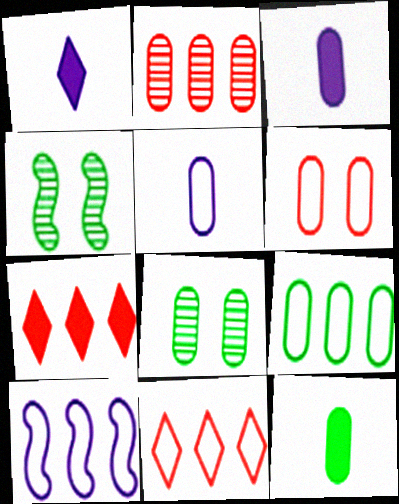[[3, 4, 11], 
[4, 5, 7], 
[5, 6, 9], 
[8, 9, 12], 
[9, 10, 11]]